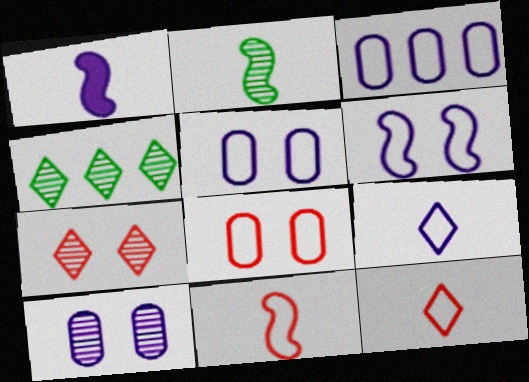[[1, 2, 11], 
[1, 4, 8], 
[3, 6, 9]]